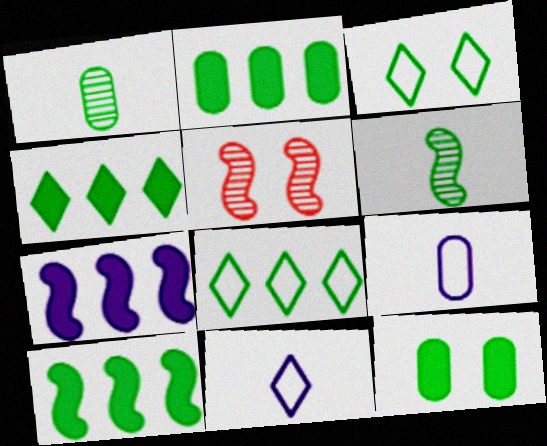[[1, 3, 10], 
[2, 3, 6], 
[2, 4, 10], 
[2, 5, 11], 
[4, 5, 9], 
[6, 8, 12]]